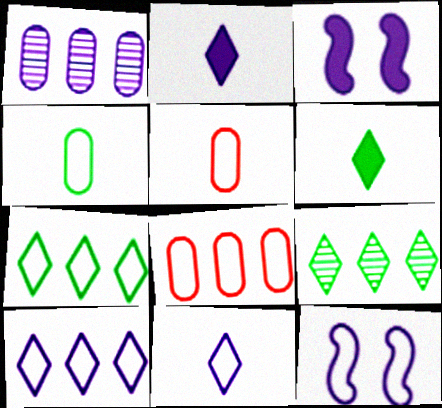[[1, 2, 12], 
[1, 3, 11], 
[3, 5, 9], 
[5, 7, 12]]